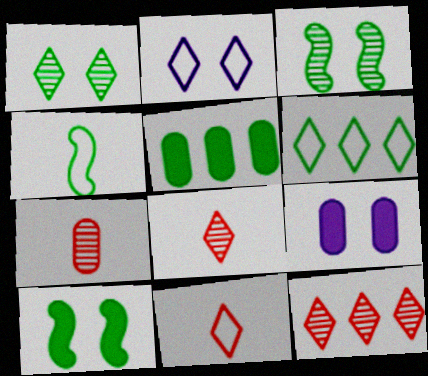[[1, 4, 5], 
[2, 6, 11], 
[4, 9, 12]]